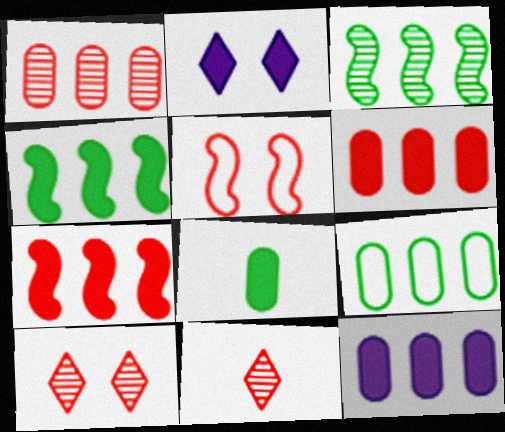[[1, 9, 12], 
[2, 7, 8], 
[5, 6, 11]]